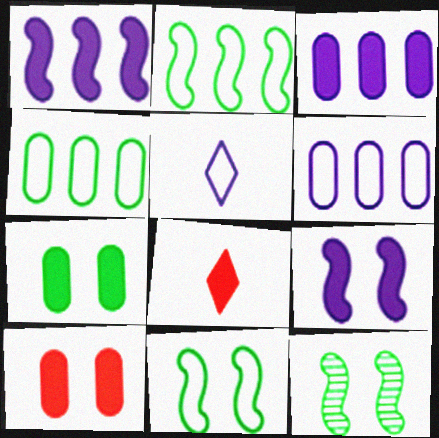[[1, 7, 8], 
[6, 8, 12]]